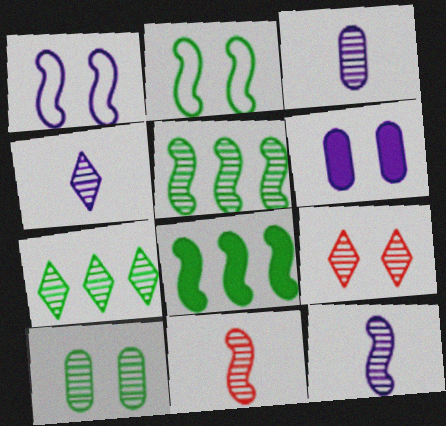[[1, 8, 11], 
[2, 6, 9], 
[3, 4, 12], 
[3, 5, 9], 
[4, 7, 9]]